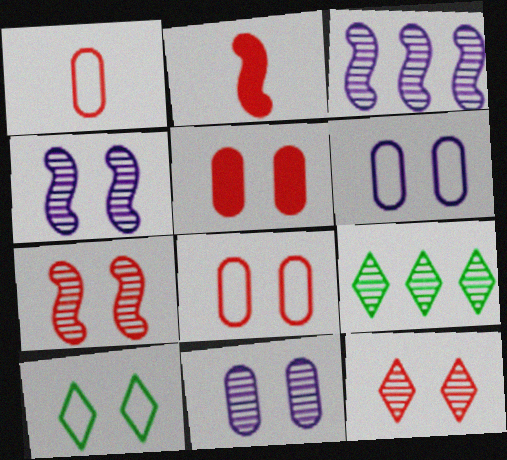[[2, 6, 9], 
[4, 5, 10]]